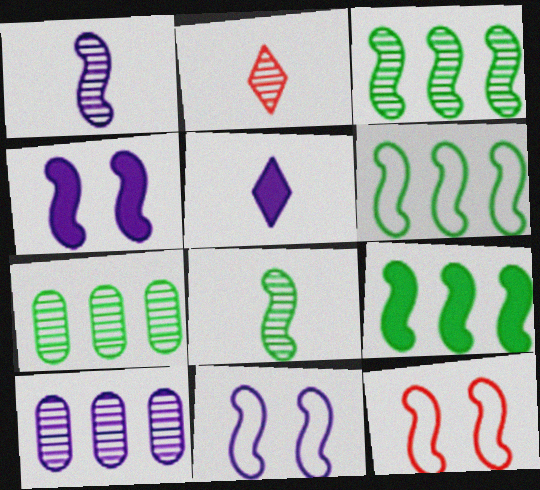[[1, 9, 12], 
[3, 6, 9], 
[5, 7, 12], 
[5, 10, 11]]